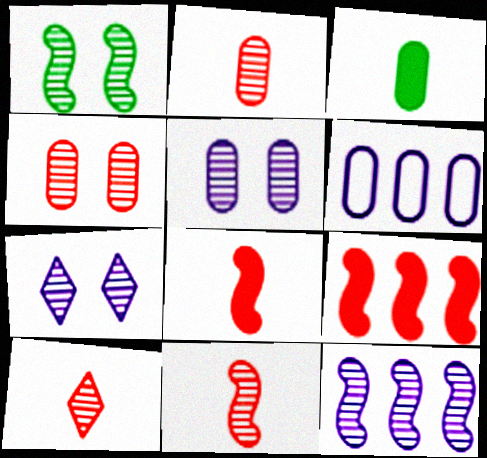[[1, 4, 7], 
[1, 11, 12], 
[2, 10, 11], 
[3, 4, 6]]